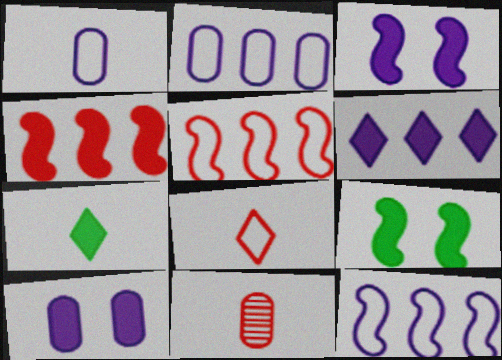[[4, 7, 10]]